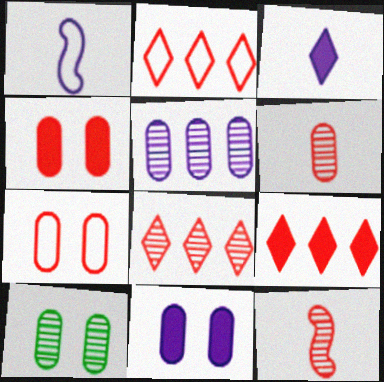[[1, 9, 10], 
[2, 4, 12], 
[2, 8, 9], 
[5, 6, 10], 
[7, 9, 12], 
[7, 10, 11]]